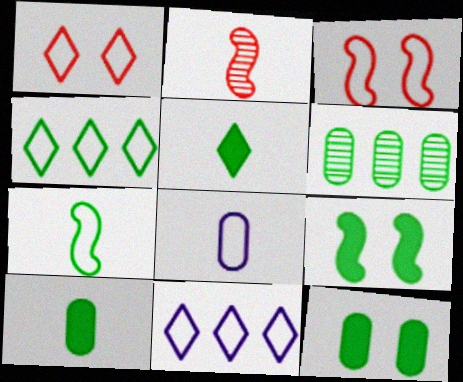[[2, 5, 8], 
[2, 11, 12], 
[3, 4, 8]]